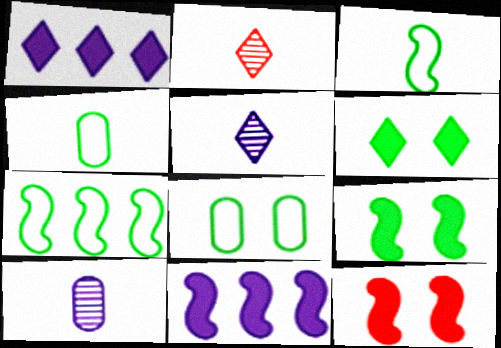[[2, 8, 11]]